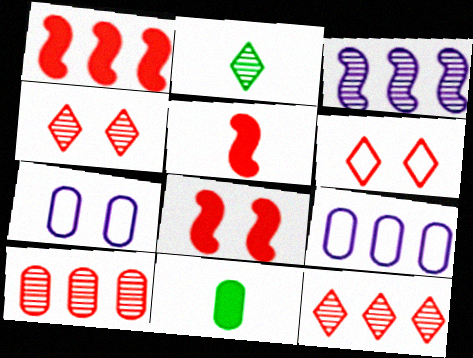[[1, 2, 7], 
[1, 5, 8], 
[2, 8, 9], 
[3, 6, 11], 
[5, 6, 10], 
[7, 10, 11]]